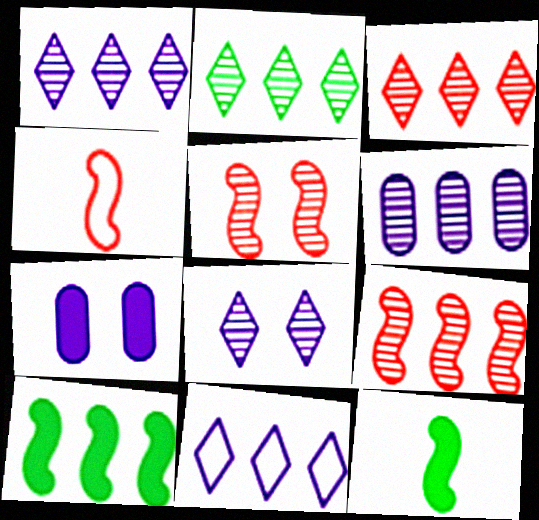[[1, 2, 3], 
[2, 4, 7], 
[2, 6, 9]]